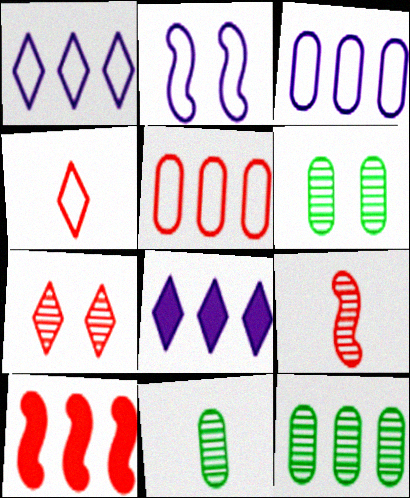[[1, 10, 12], 
[6, 11, 12]]